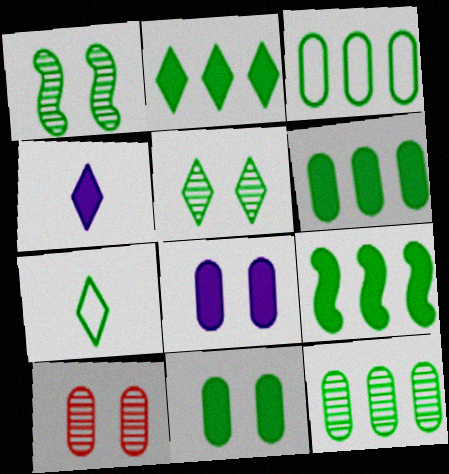[[1, 6, 7], 
[2, 5, 7], 
[2, 6, 9], 
[3, 6, 12]]